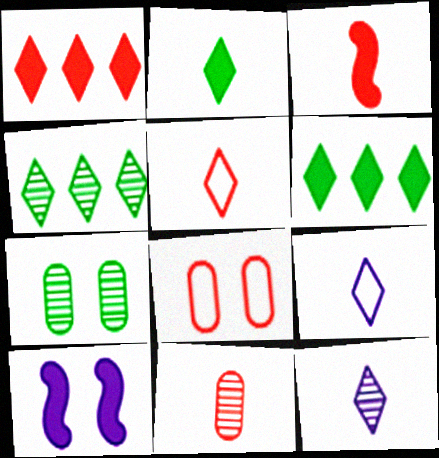[[2, 5, 12], 
[3, 5, 11]]